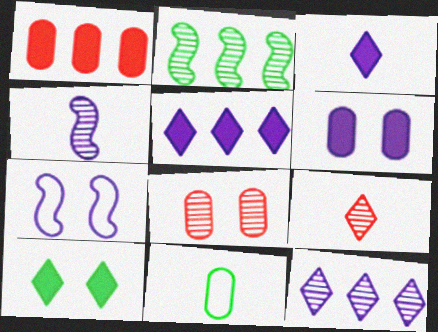[[2, 10, 11], 
[7, 8, 10]]